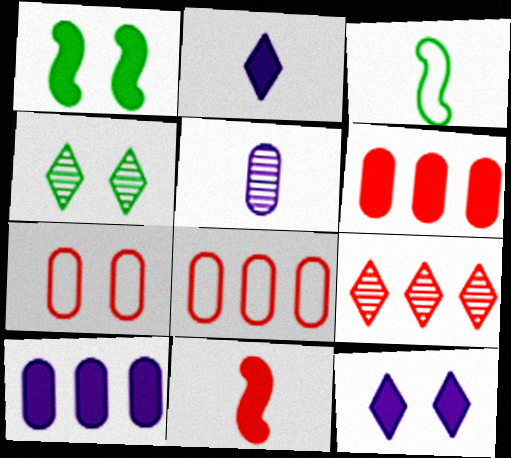[[1, 2, 6], 
[7, 9, 11]]